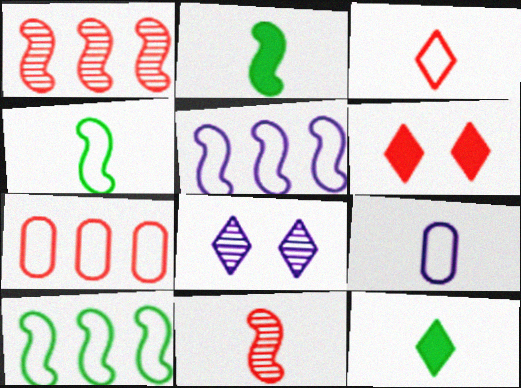[[2, 7, 8], 
[3, 4, 9], 
[6, 7, 11], 
[9, 11, 12]]